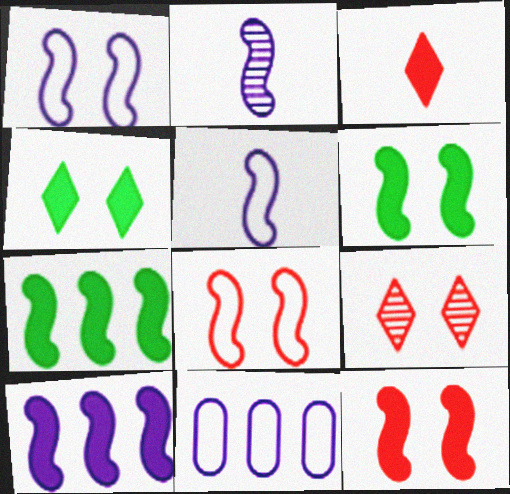[[1, 2, 10], 
[2, 7, 8]]